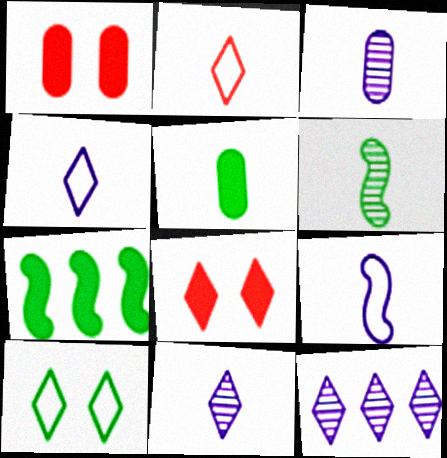[]